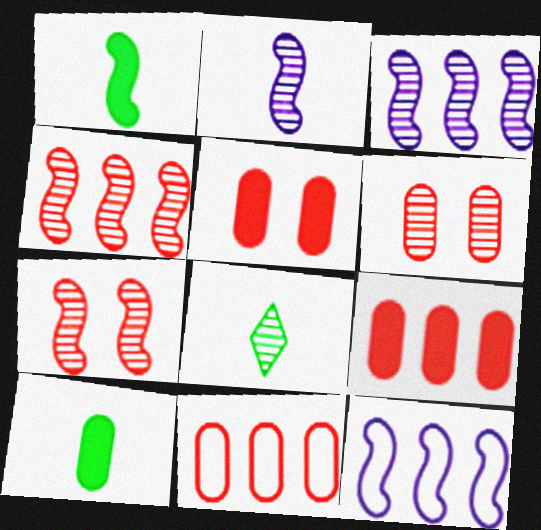[[1, 7, 12], 
[3, 6, 8], 
[5, 8, 12]]